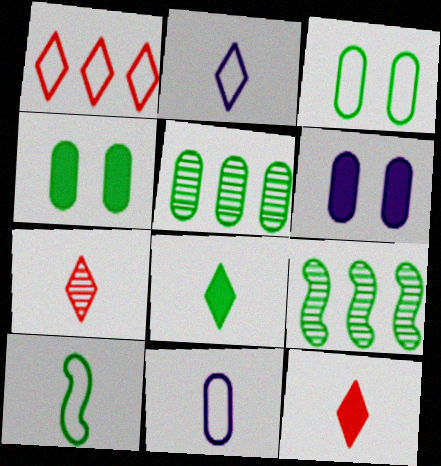[[2, 7, 8], 
[3, 8, 9]]